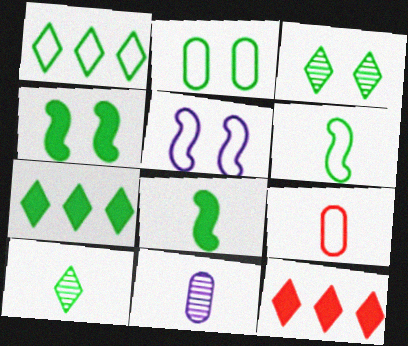[[1, 2, 6], 
[1, 5, 9], 
[2, 3, 4]]